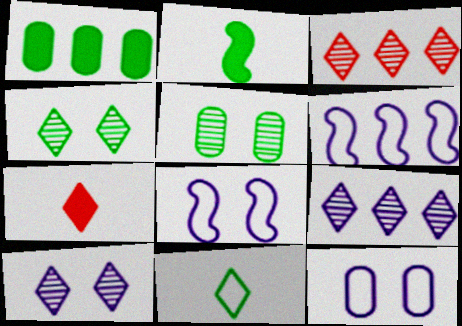[[1, 3, 6], 
[2, 3, 12], 
[5, 6, 7]]